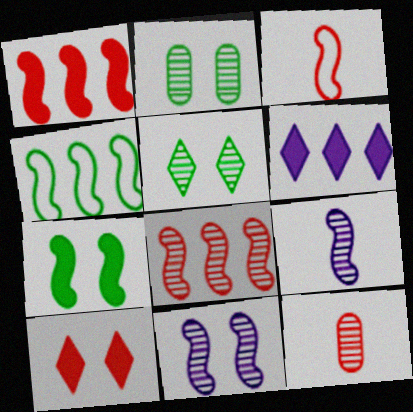[[2, 3, 6]]